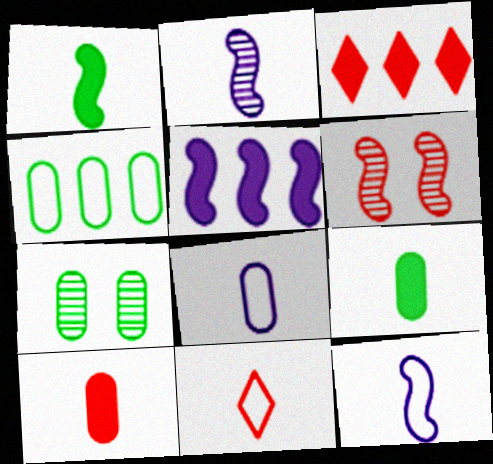[[2, 9, 11], 
[3, 7, 12], 
[4, 7, 9], 
[5, 7, 11]]